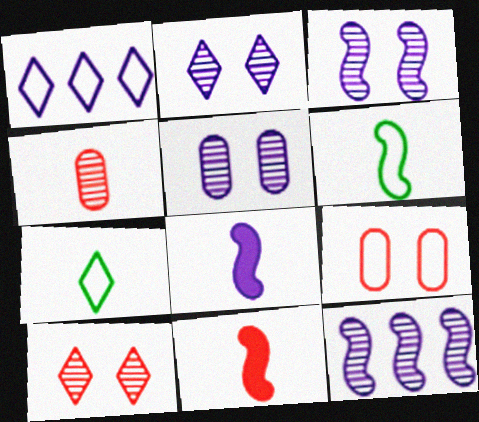[[1, 5, 8], 
[1, 6, 9], 
[2, 3, 5], 
[4, 7, 8]]